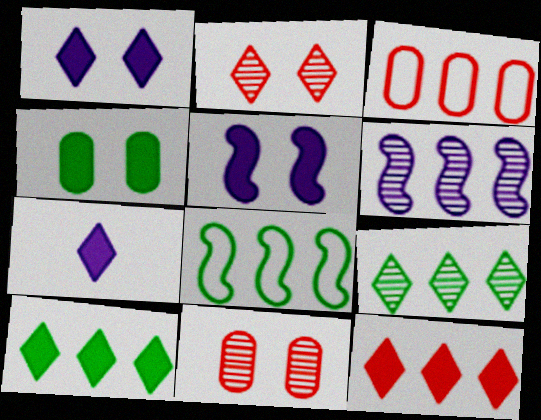[[3, 6, 10], 
[7, 8, 11]]